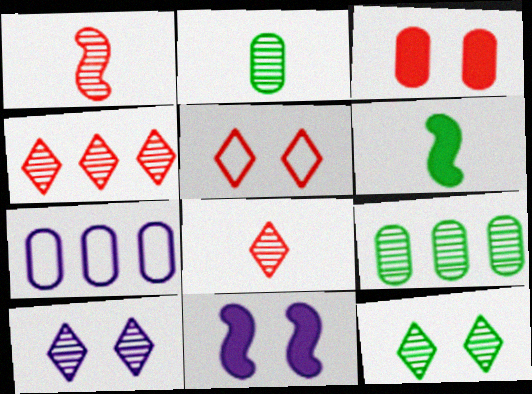[[1, 9, 10], 
[2, 3, 7]]